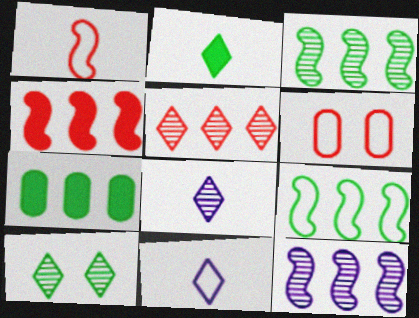[[2, 6, 12], 
[4, 9, 12], 
[5, 8, 10], 
[6, 9, 11]]